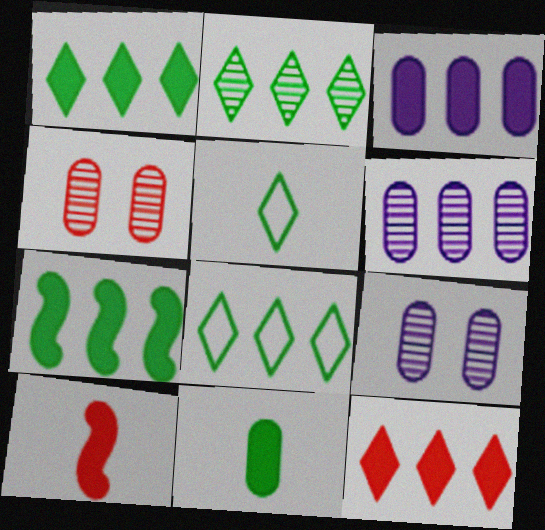[[1, 2, 8], 
[3, 7, 12], 
[8, 9, 10]]